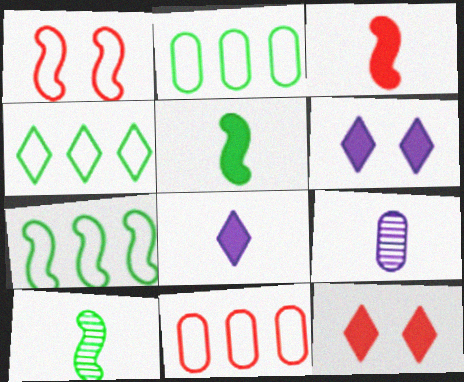[[2, 4, 7], 
[6, 10, 11], 
[7, 9, 12]]